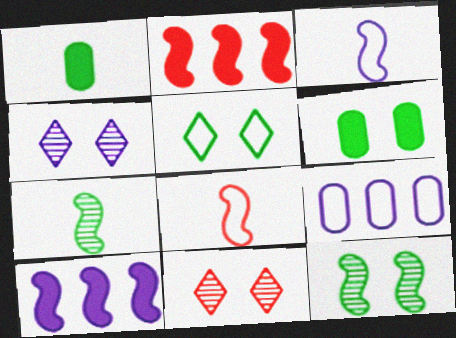[[2, 3, 12], 
[5, 6, 12], 
[5, 8, 9], 
[8, 10, 12]]